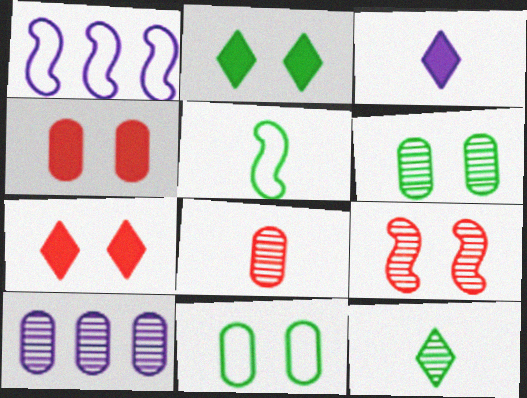[[1, 2, 8], 
[1, 4, 12], 
[3, 5, 8], 
[5, 7, 10], 
[6, 8, 10], 
[9, 10, 12]]